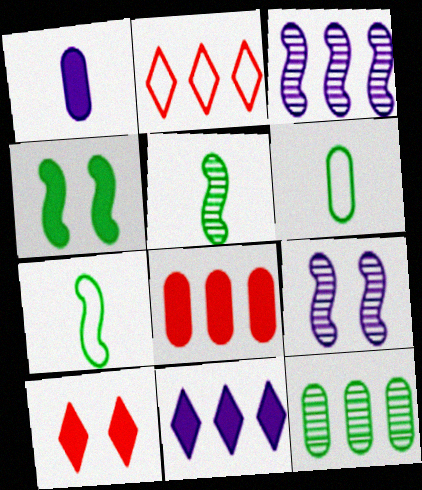[[3, 6, 10]]